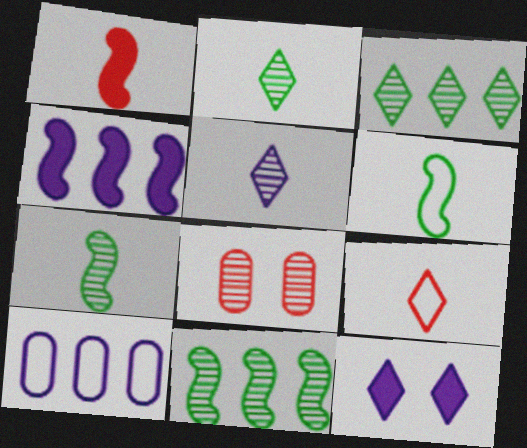[[3, 9, 12], 
[5, 8, 11]]